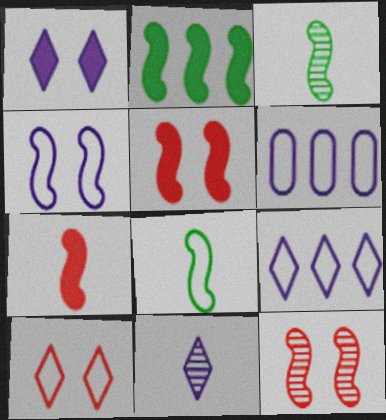[[1, 9, 11], 
[6, 8, 10]]